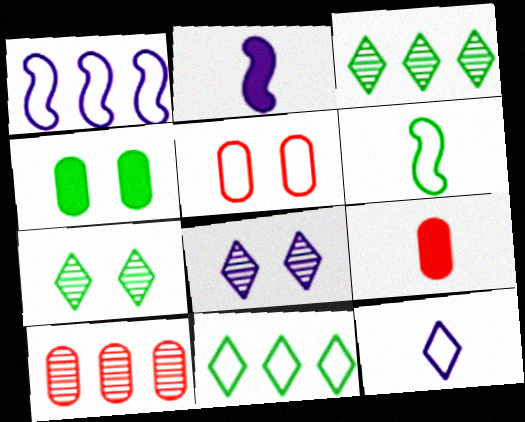[[1, 7, 9], 
[2, 3, 5], 
[3, 4, 6], 
[5, 9, 10]]